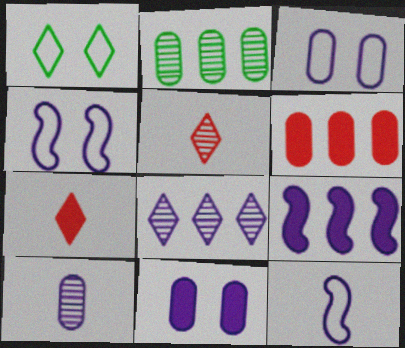[[1, 7, 8], 
[2, 4, 7], 
[8, 11, 12]]